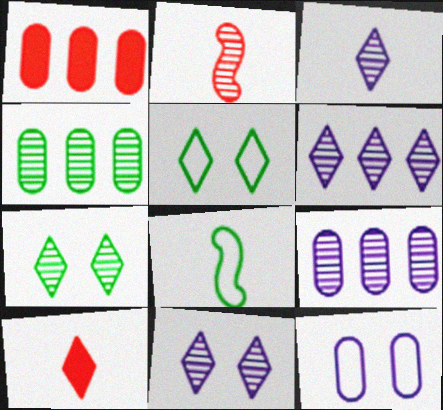[[1, 8, 11], 
[2, 4, 11], 
[2, 7, 9], 
[3, 6, 11], 
[5, 6, 10]]